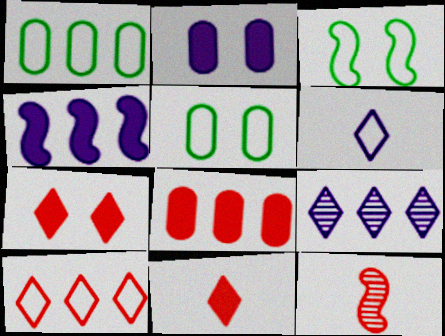[[3, 4, 12]]